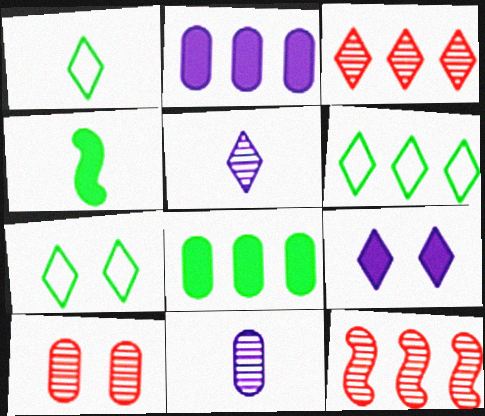[[1, 3, 9], 
[1, 6, 7], 
[2, 6, 12]]